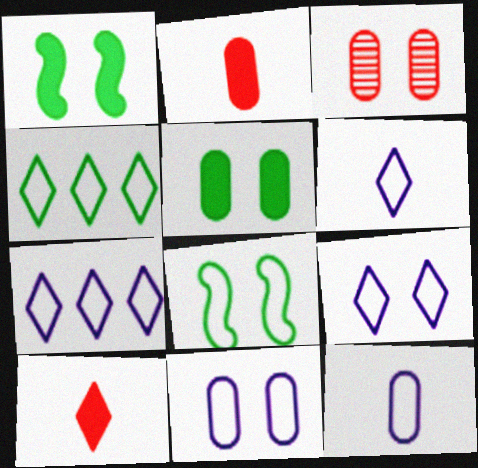[[1, 3, 9], 
[3, 5, 11], 
[6, 7, 9]]